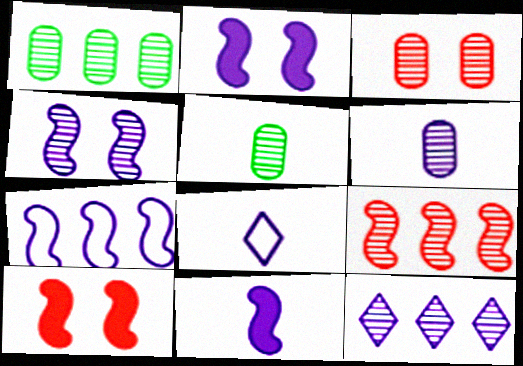[[1, 3, 6], 
[1, 8, 10], 
[1, 9, 12], 
[4, 6, 12], 
[4, 7, 11], 
[6, 8, 11]]